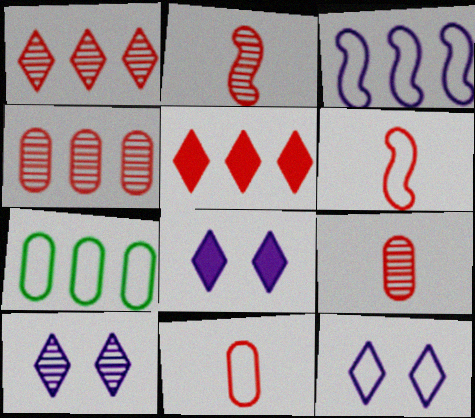[[2, 7, 8], 
[6, 7, 12], 
[8, 10, 12]]